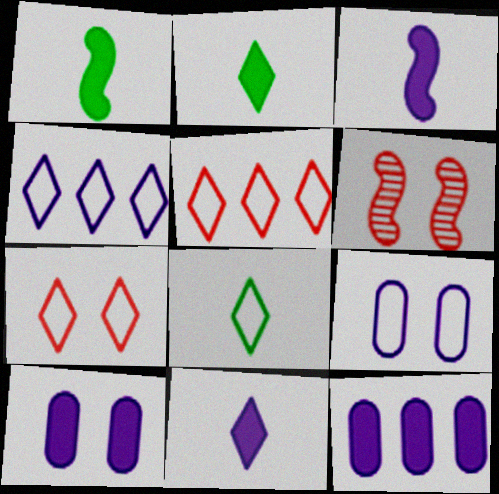[[4, 7, 8], 
[6, 8, 12]]